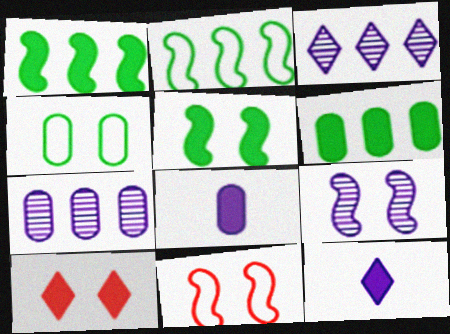[[1, 8, 10], 
[4, 9, 10], 
[5, 9, 11]]